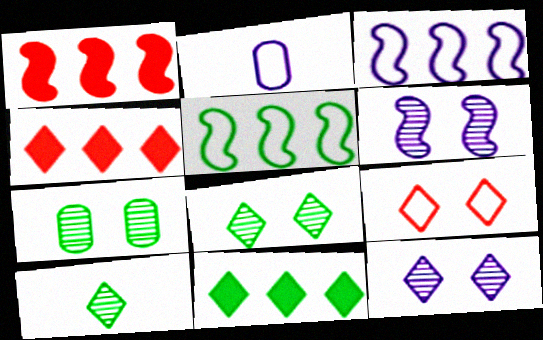[[1, 2, 8], 
[2, 5, 9]]